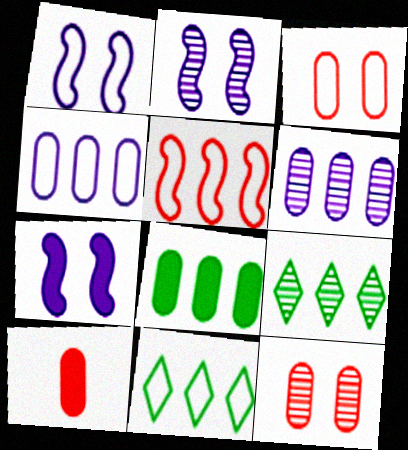[[1, 2, 7], 
[1, 9, 10], 
[2, 10, 11], 
[4, 5, 11]]